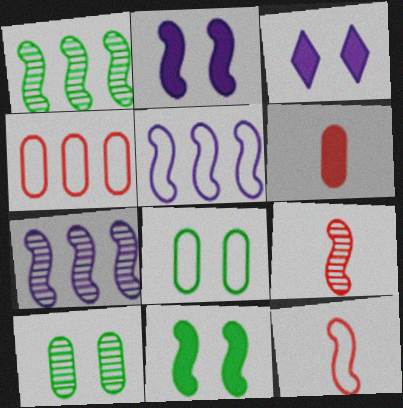[[1, 2, 12], 
[5, 9, 11], 
[7, 11, 12]]